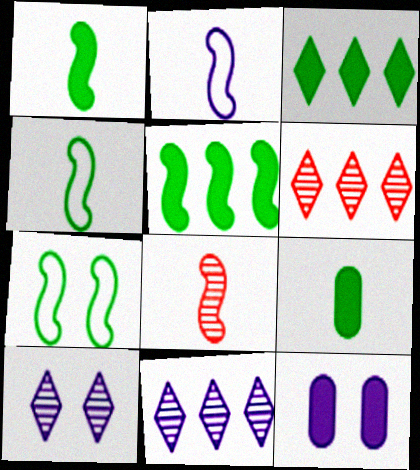[[1, 2, 8], 
[2, 11, 12], 
[4, 6, 12]]